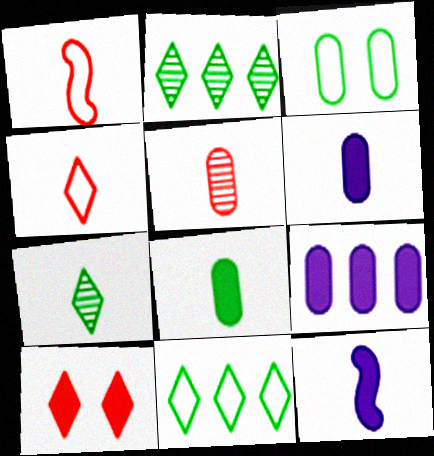[[1, 6, 7], 
[3, 5, 9]]